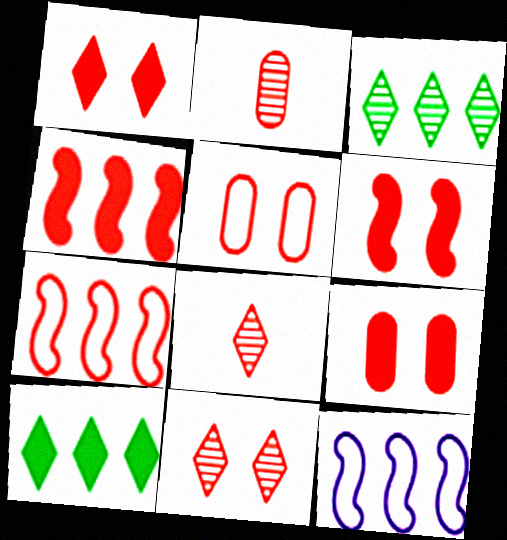[[1, 2, 7], 
[1, 6, 9], 
[4, 5, 8], 
[5, 6, 11], 
[7, 8, 9]]